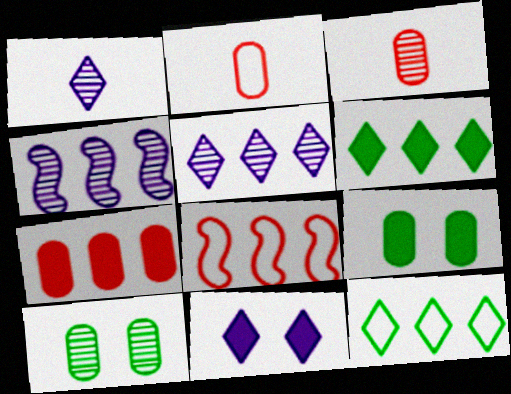[[1, 8, 9], 
[4, 7, 12]]